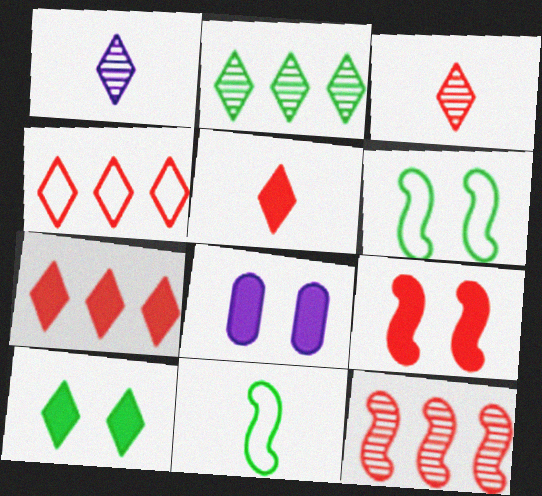[[1, 4, 10], 
[8, 9, 10]]